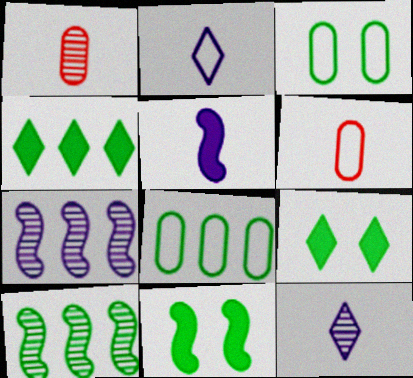[[4, 8, 10], 
[6, 7, 9]]